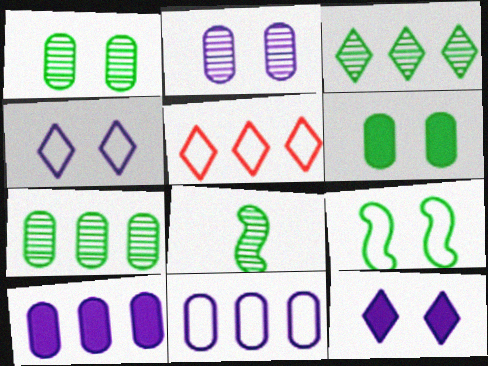[[1, 3, 8]]